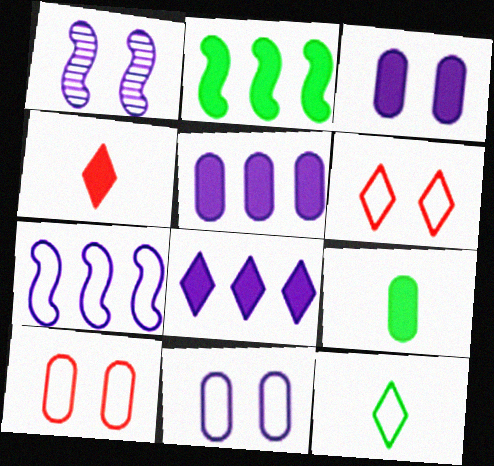[[2, 3, 4], 
[7, 10, 12]]